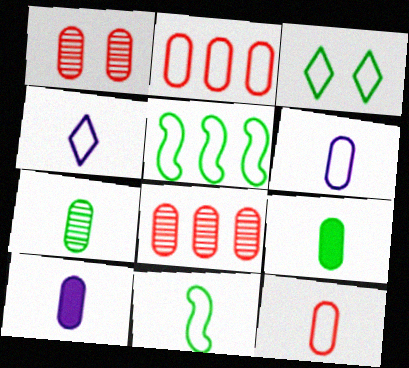[[4, 11, 12], 
[7, 10, 12]]